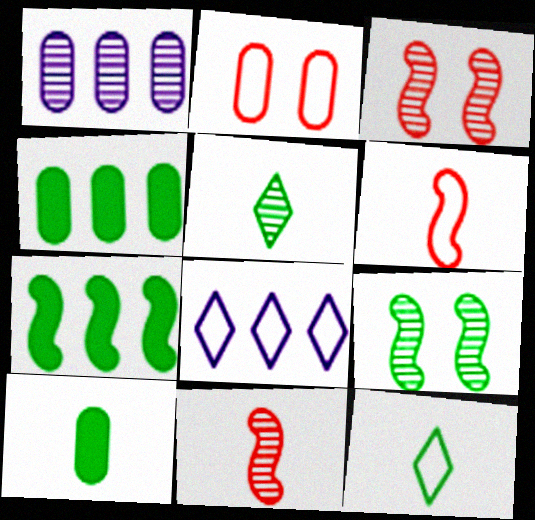[[1, 2, 10], 
[1, 3, 5], 
[3, 8, 10], 
[4, 9, 12]]